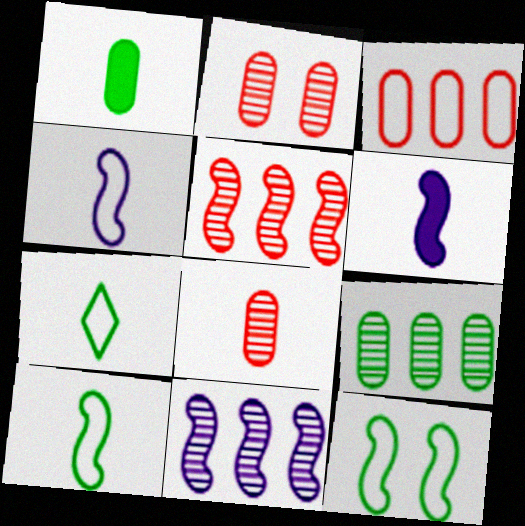[[5, 6, 12], 
[6, 7, 8]]